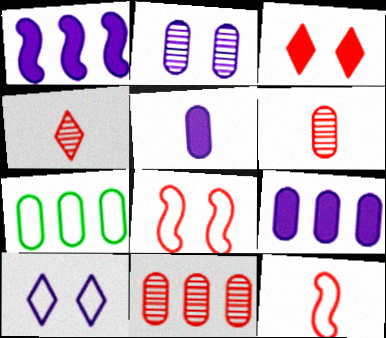[[3, 11, 12], 
[7, 9, 11], 
[7, 10, 12]]